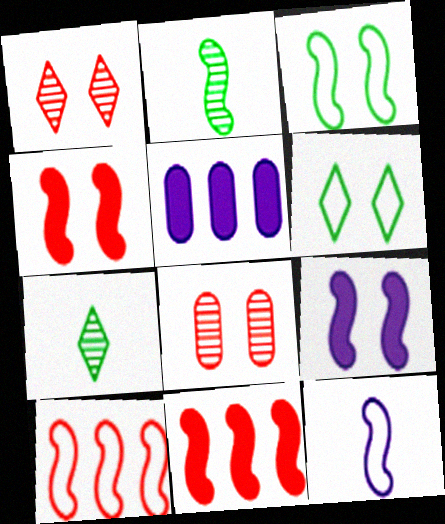[[2, 9, 10], 
[3, 10, 12], 
[6, 8, 9]]